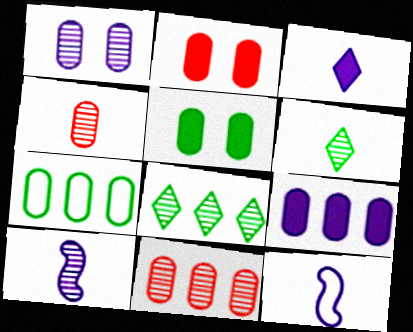[[2, 8, 12], 
[4, 6, 10], 
[7, 9, 11]]